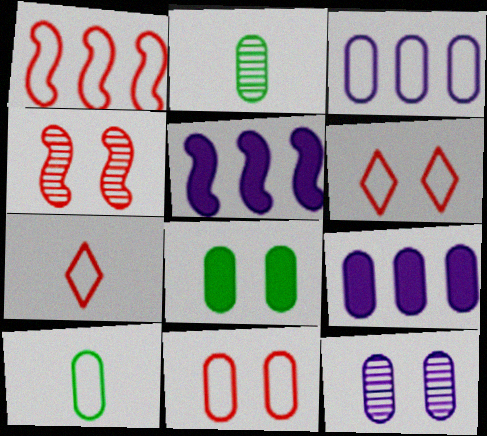[[1, 7, 11], 
[2, 5, 6], 
[2, 9, 11], 
[3, 10, 11], 
[8, 11, 12]]